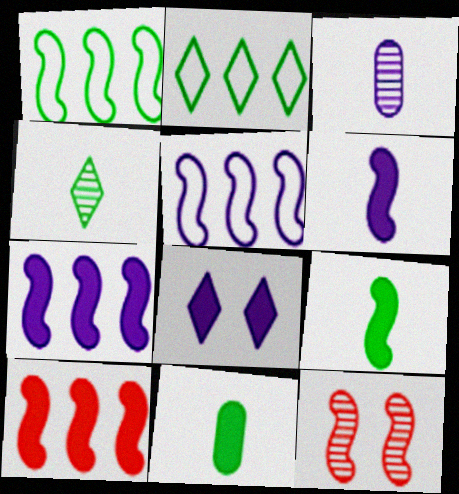[[1, 6, 12], 
[3, 5, 8], 
[5, 9, 12], 
[8, 10, 11]]